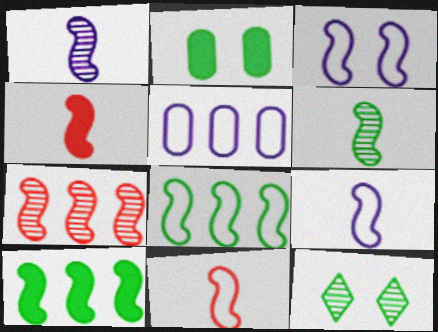[[3, 8, 11], 
[4, 5, 12], 
[4, 6, 9]]